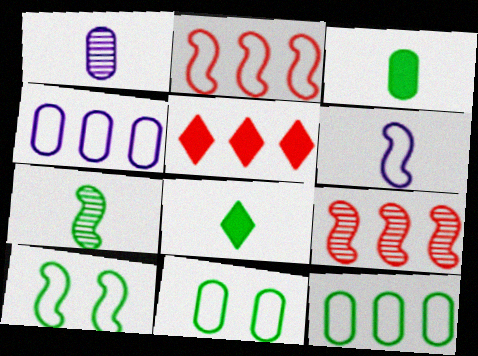[[1, 5, 10], 
[2, 6, 10]]